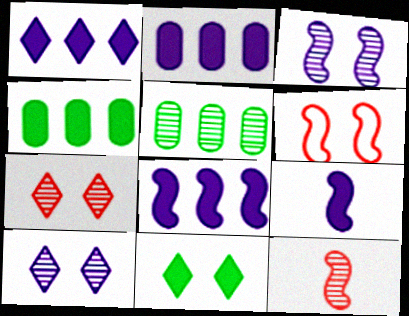[[1, 2, 8], 
[5, 10, 12]]